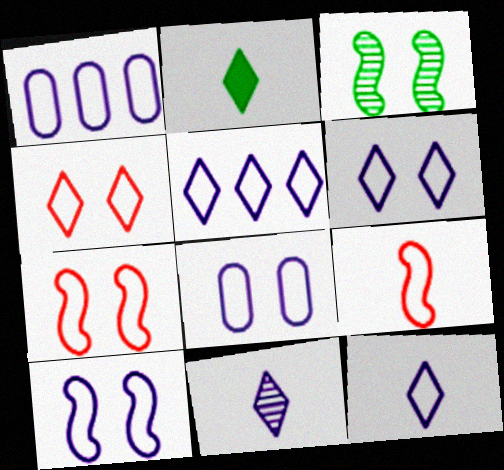[[1, 10, 12], 
[5, 6, 12], 
[6, 8, 10]]